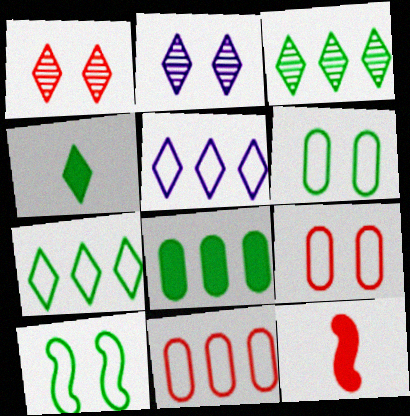[[1, 4, 5], 
[1, 11, 12]]